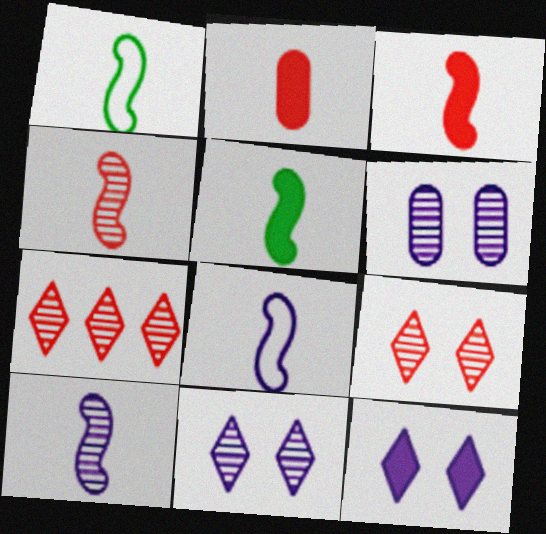[[1, 3, 10], 
[4, 5, 8]]